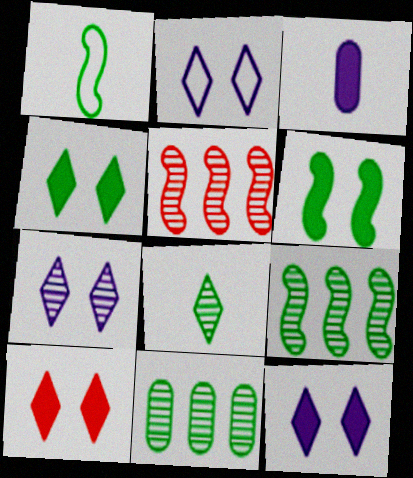[[1, 4, 11], 
[1, 6, 9], 
[2, 7, 12], 
[4, 10, 12]]